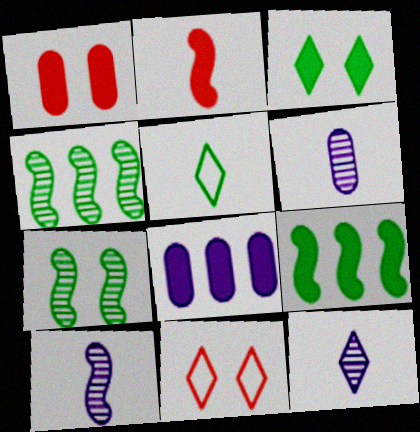[[2, 3, 8], 
[2, 5, 6], 
[6, 9, 11], 
[6, 10, 12]]